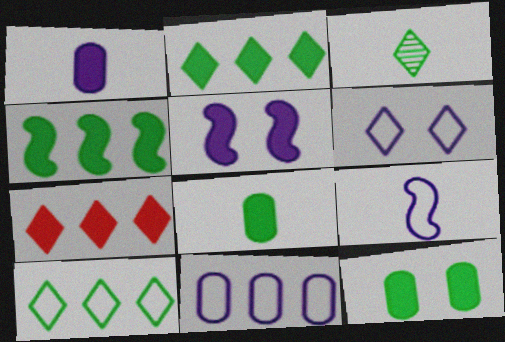[[3, 6, 7], 
[5, 7, 8], 
[6, 9, 11]]